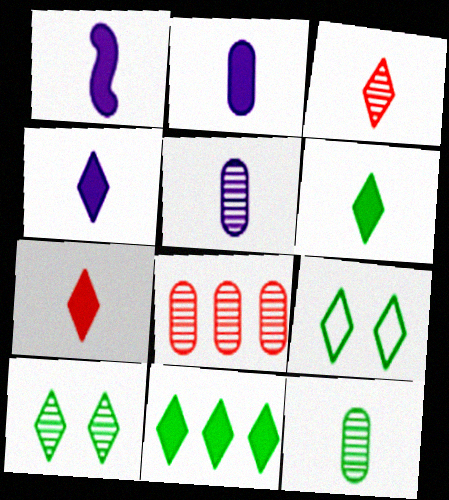[[1, 2, 4], 
[1, 8, 9], 
[4, 6, 7]]